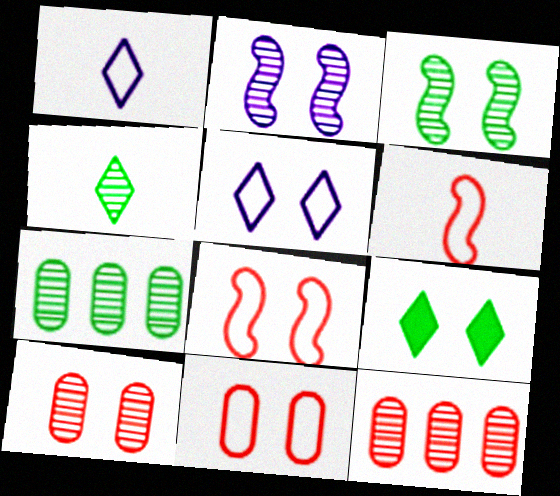[[2, 4, 12], 
[2, 9, 11], 
[3, 4, 7]]